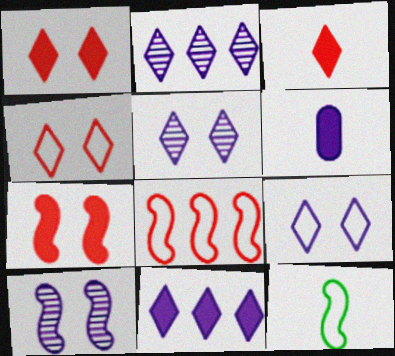[]